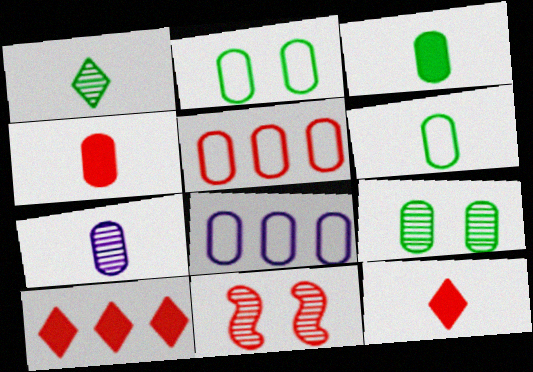[[4, 6, 7], 
[4, 8, 9], 
[5, 11, 12]]